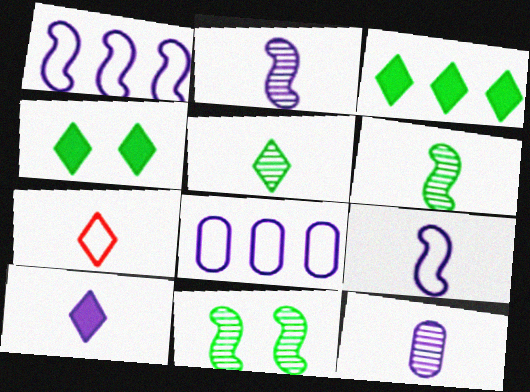[[5, 7, 10], 
[9, 10, 12]]